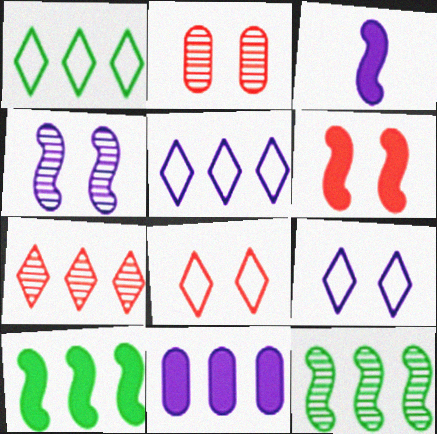[[1, 2, 3], 
[2, 6, 8], 
[3, 6, 10]]